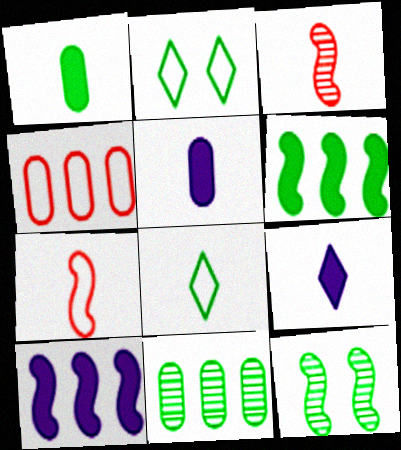[[3, 5, 8], 
[4, 9, 12], 
[7, 10, 12]]